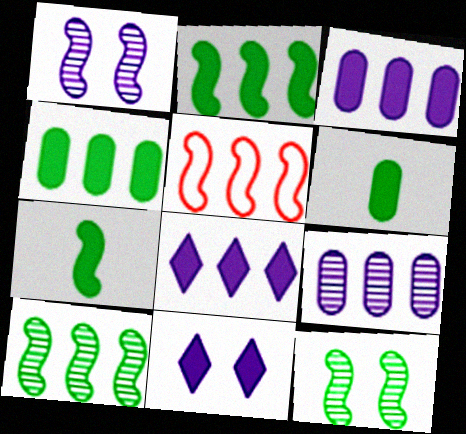[[1, 5, 7]]